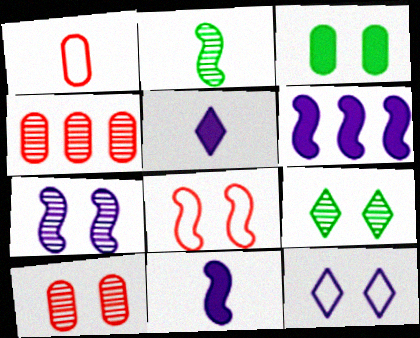[[1, 2, 5], 
[1, 6, 9], 
[2, 6, 8], 
[7, 9, 10]]